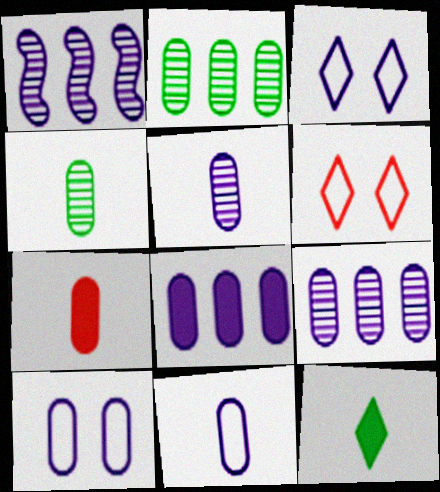[[2, 7, 10], 
[4, 7, 11], 
[5, 8, 10]]